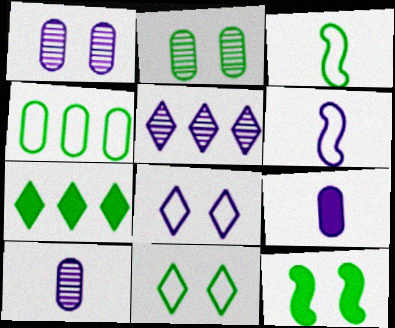[[2, 3, 7], 
[2, 11, 12], 
[3, 4, 11]]